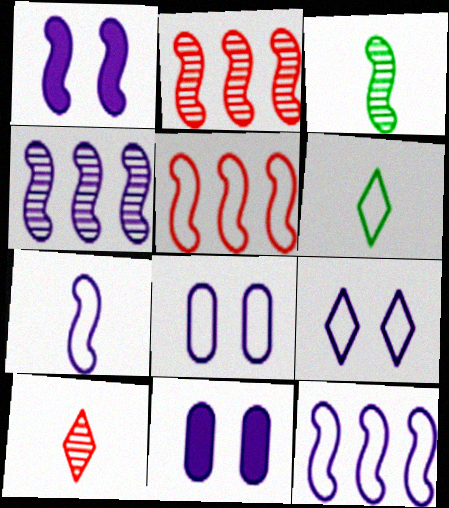[[1, 3, 5], 
[1, 4, 7], 
[2, 6, 11], 
[5, 6, 8]]